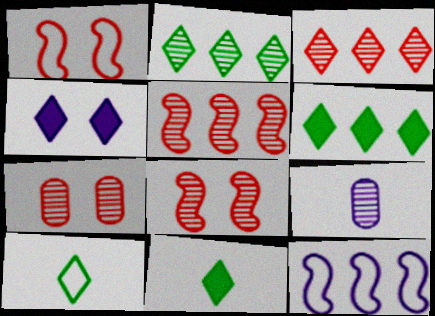[[1, 6, 9], 
[2, 8, 9], 
[3, 4, 10], 
[4, 9, 12], 
[7, 11, 12]]